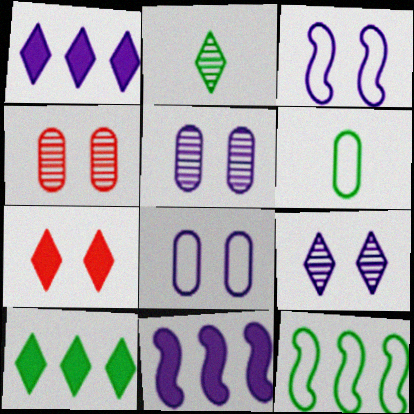[]